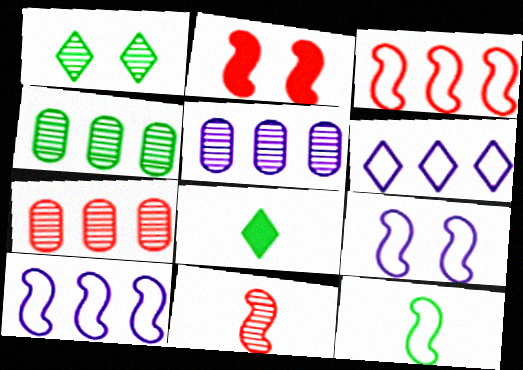[[1, 5, 11], 
[2, 3, 11], 
[3, 9, 12], 
[4, 5, 7], 
[7, 8, 9]]